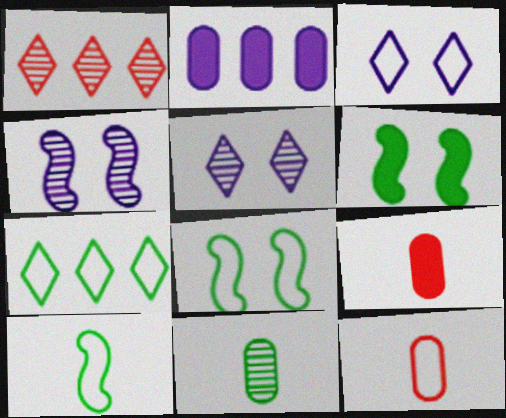[[1, 4, 11], 
[4, 7, 9], 
[6, 7, 11]]